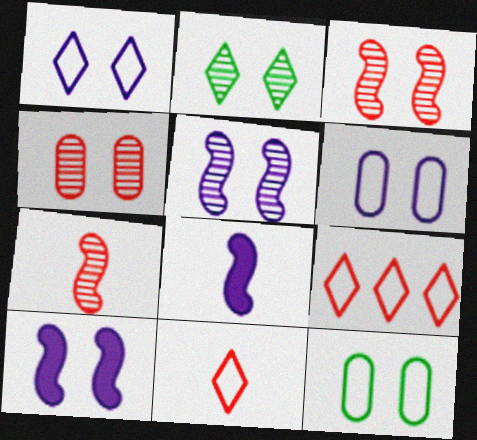[[2, 4, 5]]